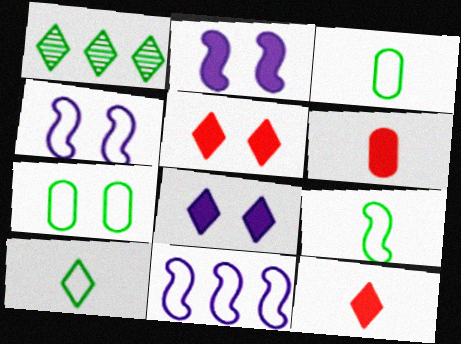[[1, 4, 6], 
[3, 9, 10]]